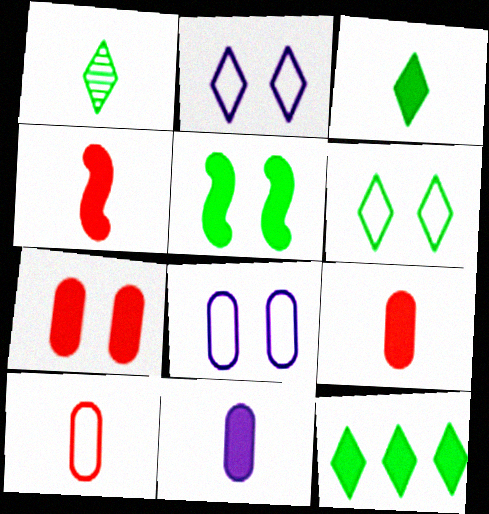[[1, 6, 12], 
[3, 4, 11]]